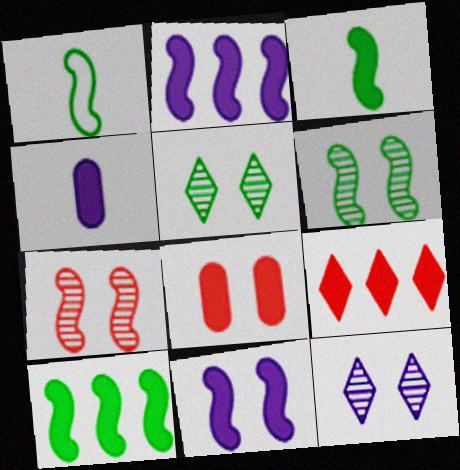[[1, 2, 7], 
[1, 6, 10]]